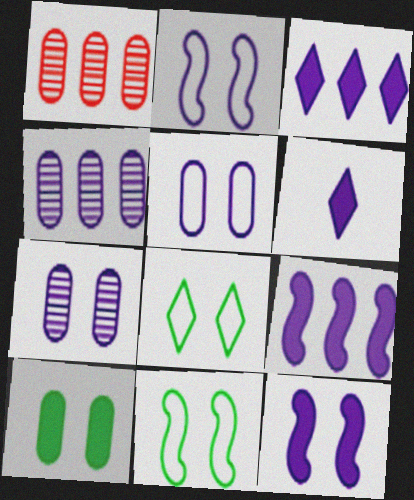[[1, 6, 11], 
[2, 4, 6]]